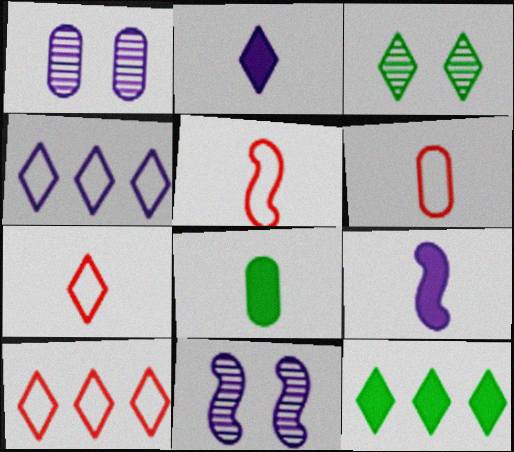[[1, 4, 9], 
[1, 5, 12], 
[2, 3, 10], 
[5, 6, 7], 
[6, 11, 12], 
[8, 10, 11]]